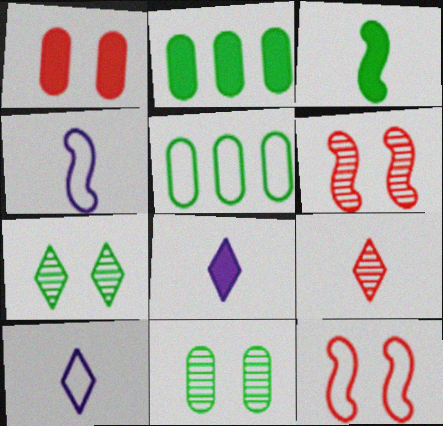[[2, 6, 10], 
[3, 5, 7], 
[5, 6, 8], 
[5, 10, 12]]